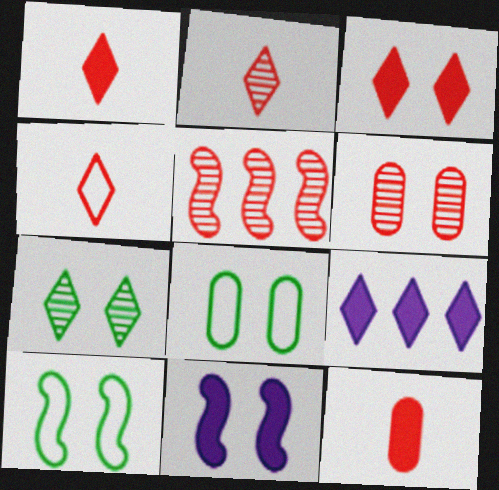[[1, 2, 4], 
[2, 5, 6], 
[4, 7, 9]]